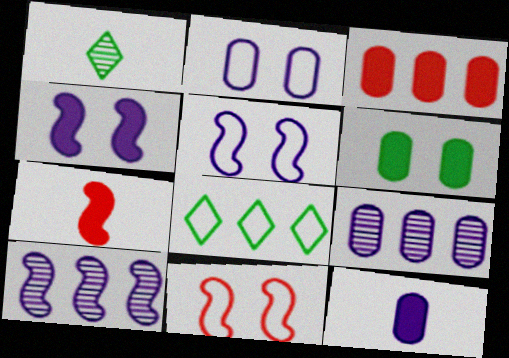[[1, 3, 5], 
[2, 9, 12], 
[3, 6, 12], 
[3, 8, 10]]